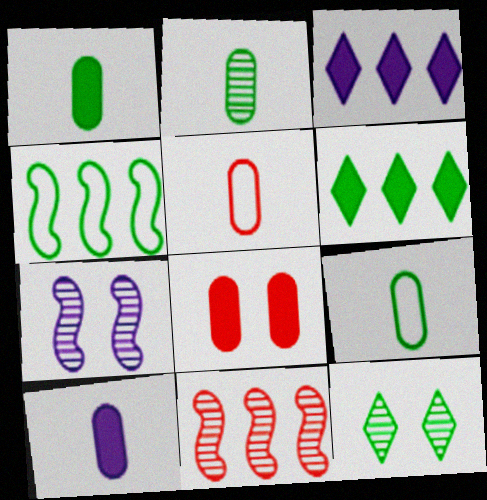[[1, 2, 9], 
[1, 4, 12], 
[2, 5, 10], 
[5, 6, 7]]